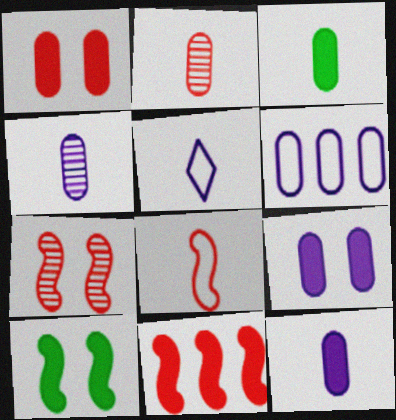[[4, 6, 9], 
[7, 8, 11]]